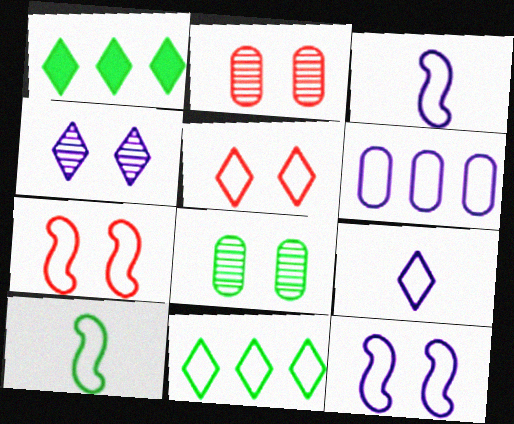[[1, 2, 3], 
[1, 8, 10], 
[5, 6, 10], 
[5, 9, 11], 
[6, 9, 12]]